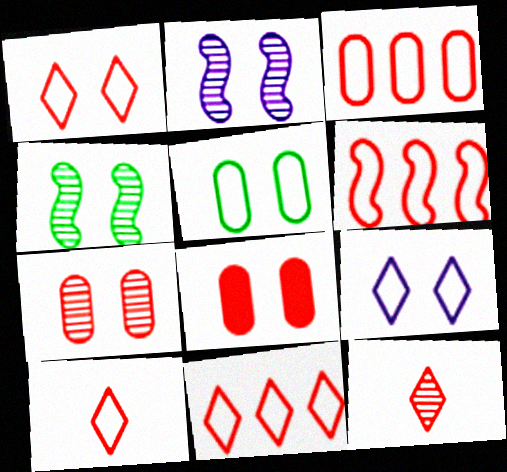[[1, 10, 11], 
[3, 6, 11], 
[4, 8, 9], 
[6, 8, 12]]